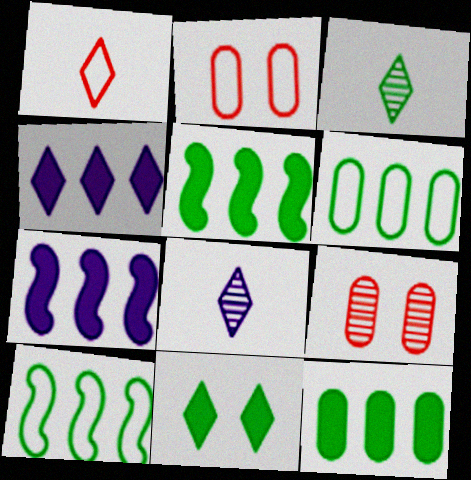[[2, 3, 7], 
[2, 5, 8]]